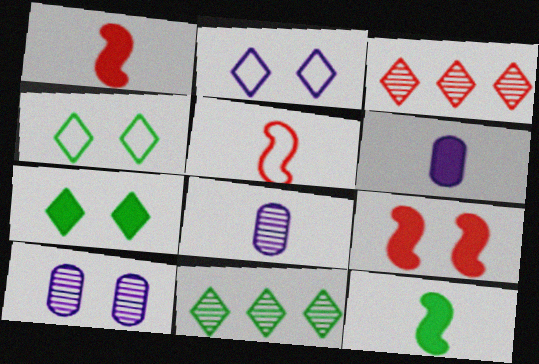[[4, 9, 10]]